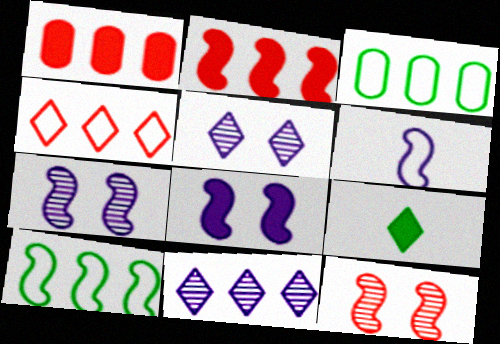[[1, 8, 9], 
[1, 10, 11], 
[2, 3, 11], 
[4, 5, 9]]